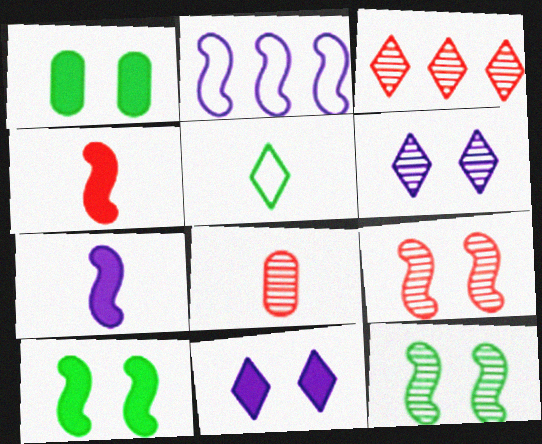[[2, 4, 12], 
[3, 5, 11], 
[3, 8, 9], 
[5, 7, 8]]